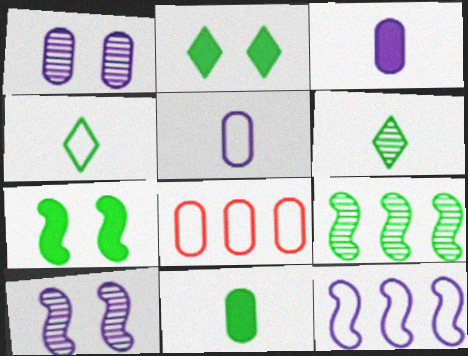[[1, 8, 11]]